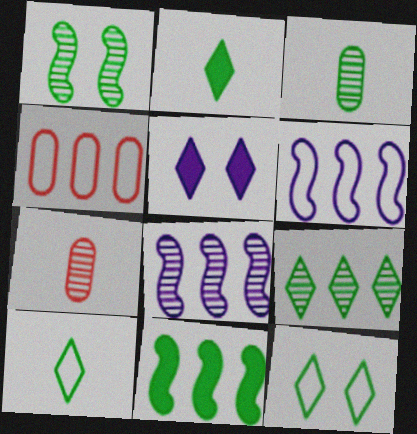[[1, 3, 9], 
[2, 9, 12], 
[3, 11, 12]]